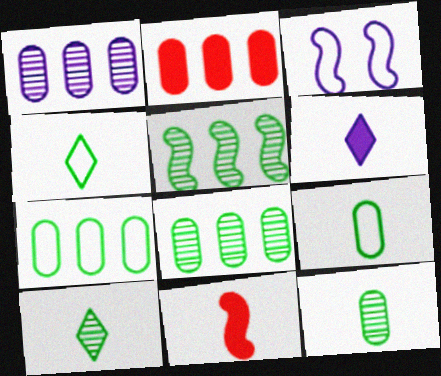[[1, 2, 7], 
[1, 3, 6], 
[2, 3, 10], 
[3, 5, 11]]